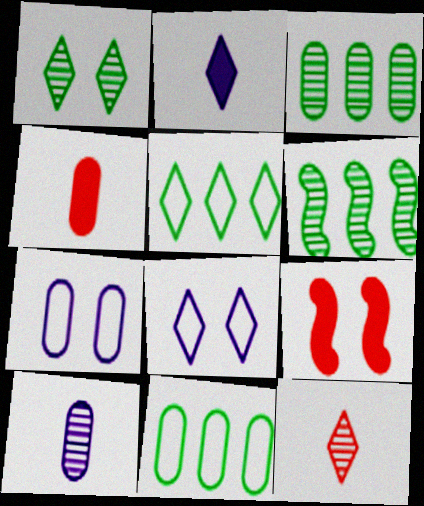[[1, 7, 9], 
[3, 4, 7], 
[4, 6, 8], 
[5, 9, 10]]